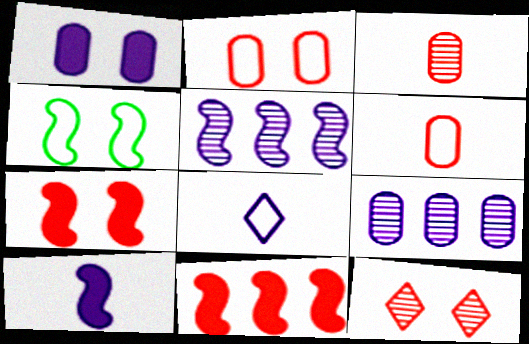[[1, 4, 12], 
[1, 5, 8], 
[2, 7, 12], 
[6, 11, 12]]